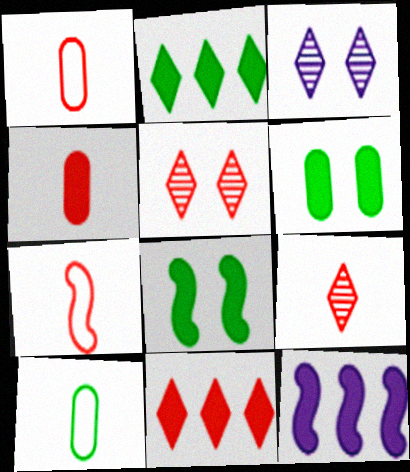[[4, 7, 9], 
[5, 10, 12]]